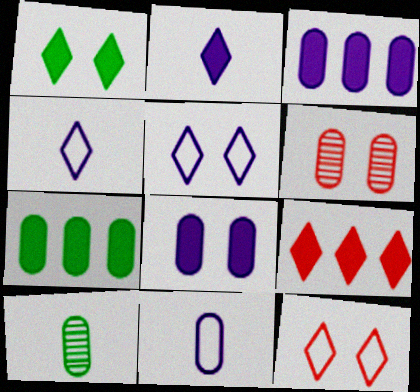[[1, 2, 9], 
[6, 7, 11]]